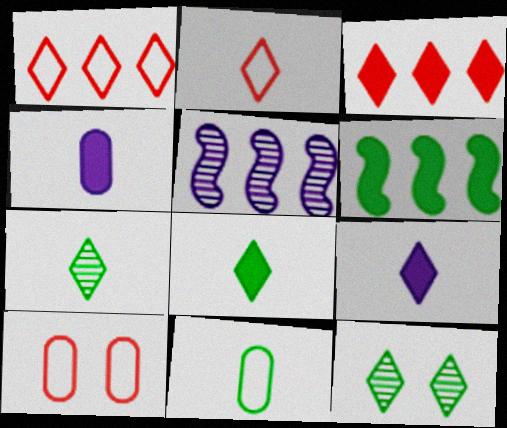[[1, 9, 12], 
[2, 7, 9], 
[5, 8, 10], 
[6, 11, 12]]